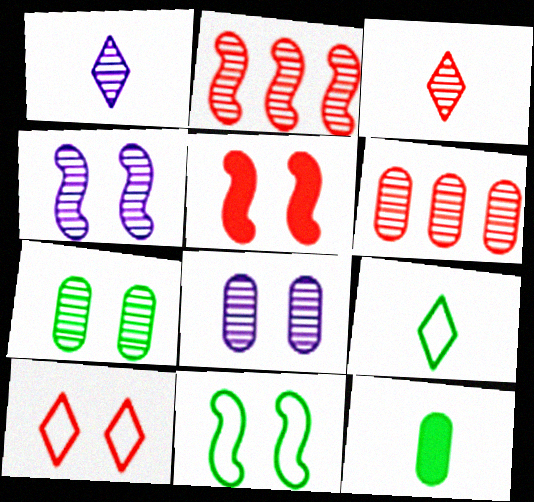[[1, 2, 7], 
[4, 5, 11]]